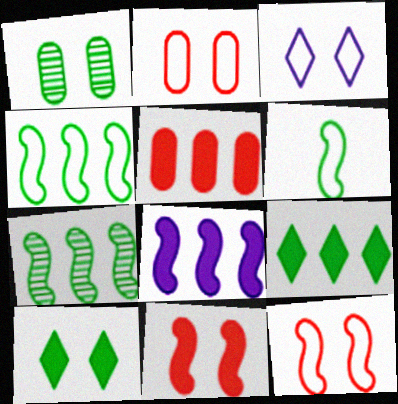[[1, 3, 11], 
[1, 6, 9], 
[5, 8, 9]]